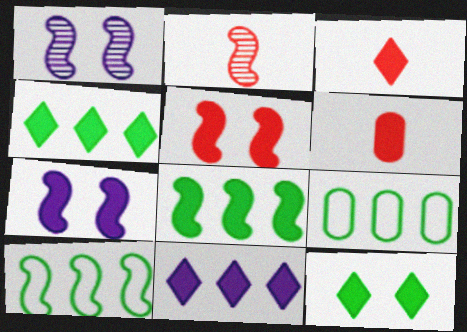[[1, 3, 9], 
[2, 7, 10], 
[3, 11, 12], 
[4, 6, 7]]